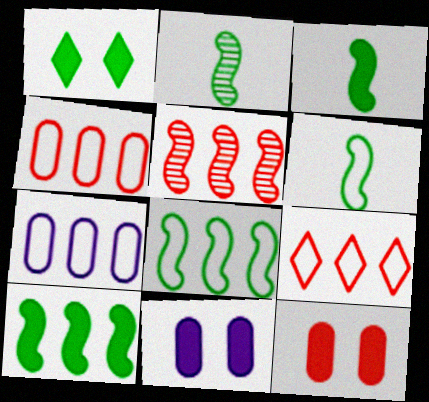[[2, 3, 6], 
[2, 9, 11], 
[7, 8, 9]]